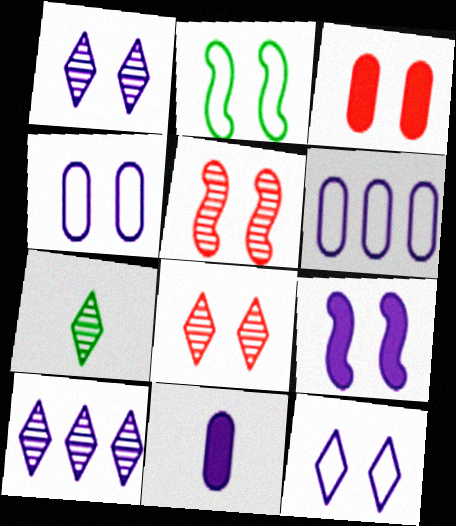[[1, 2, 3], 
[1, 4, 9], 
[2, 5, 9], 
[7, 8, 10]]